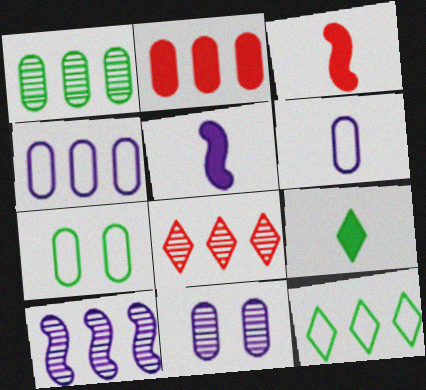[[1, 2, 4], 
[1, 8, 10], 
[2, 10, 12], 
[3, 11, 12], 
[5, 7, 8]]